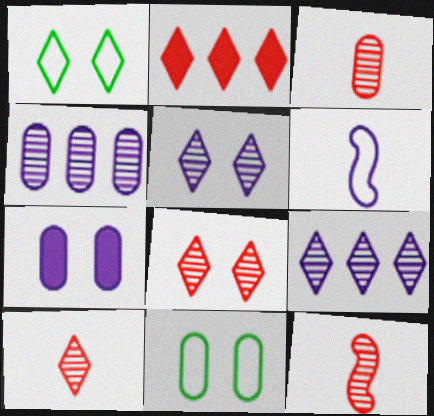[[3, 10, 12], 
[6, 7, 9]]